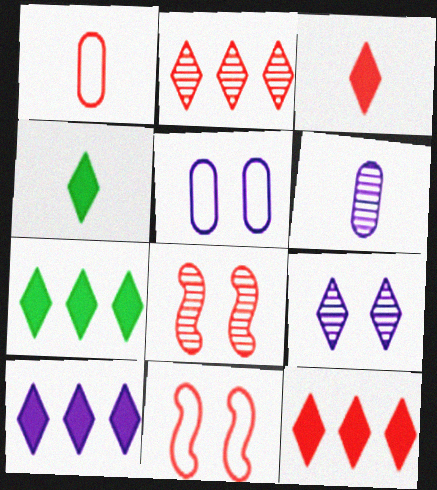[[1, 8, 12], 
[6, 7, 11], 
[7, 10, 12]]